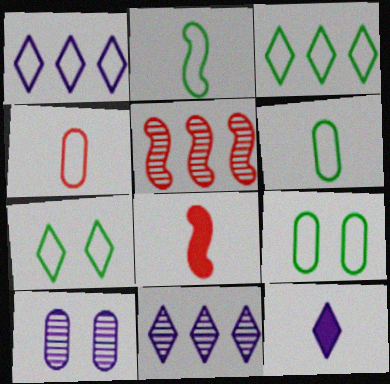[[2, 3, 9], 
[3, 8, 10], 
[5, 9, 12], 
[8, 9, 11]]